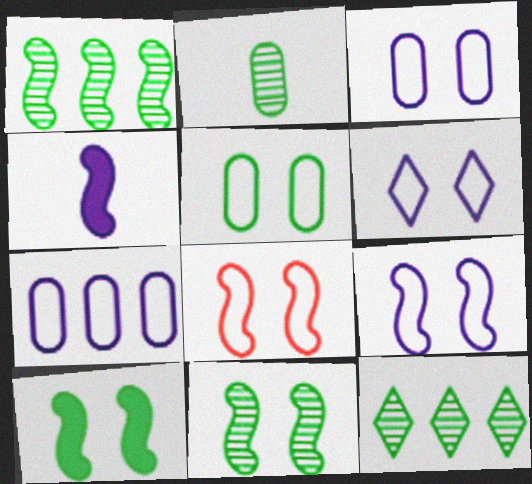[[1, 4, 8], 
[2, 11, 12], 
[3, 6, 9], 
[5, 6, 8]]